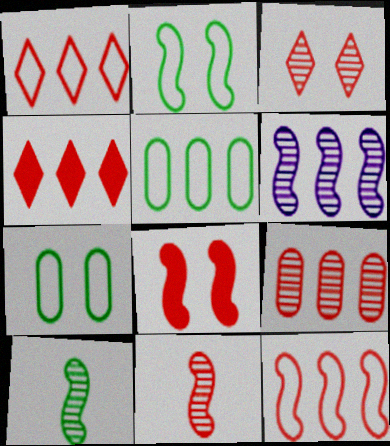[[3, 9, 11], 
[4, 5, 6], 
[4, 9, 12], 
[8, 11, 12]]